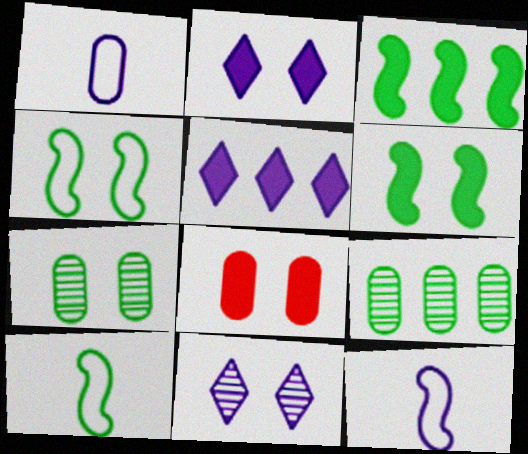[[1, 8, 9], 
[2, 6, 8], 
[4, 8, 11]]